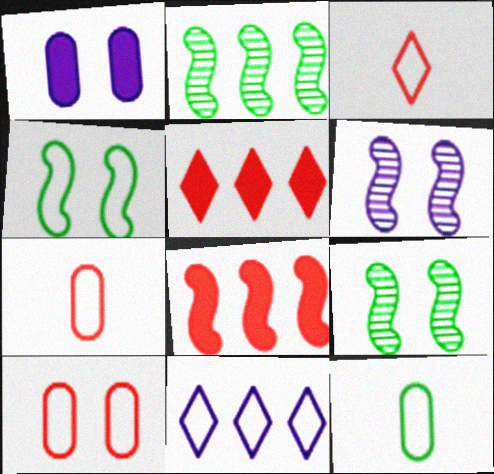[[1, 2, 3], 
[4, 7, 11], 
[5, 6, 12]]